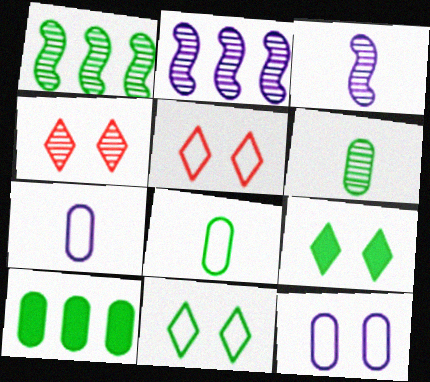[[1, 8, 9], 
[2, 4, 6], 
[3, 5, 10]]